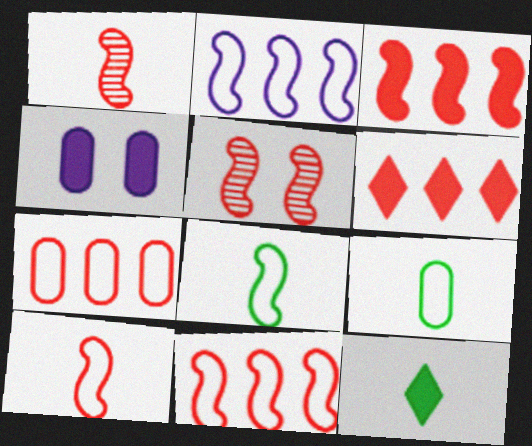[[3, 4, 12], 
[3, 5, 10]]